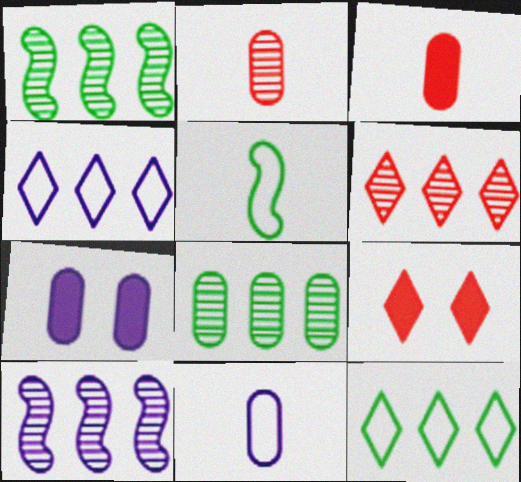[[1, 9, 11], 
[5, 6, 7], 
[6, 8, 10]]